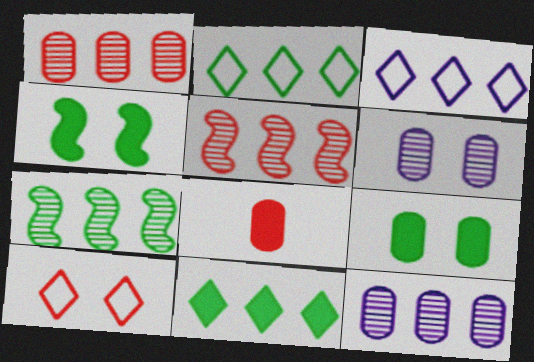[[4, 6, 10], 
[5, 8, 10]]